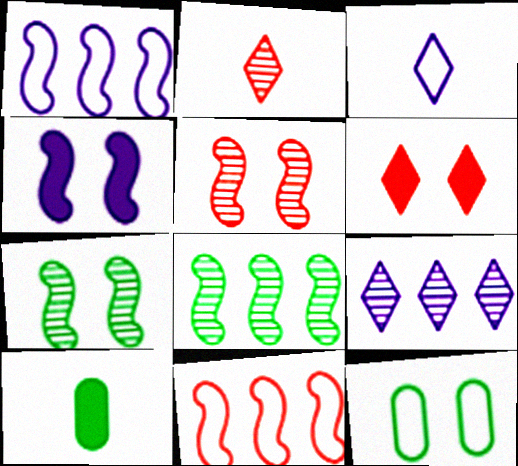[[3, 11, 12]]